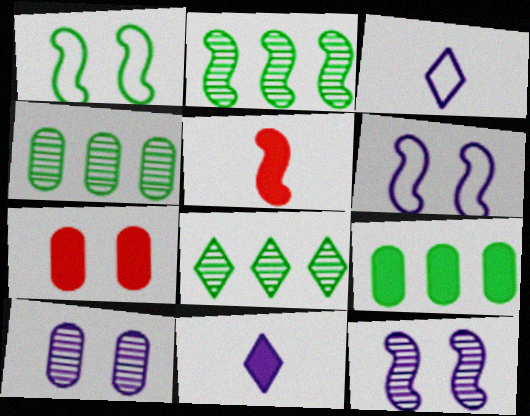[[2, 3, 7], 
[2, 4, 8], 
[2, 5, 6]]